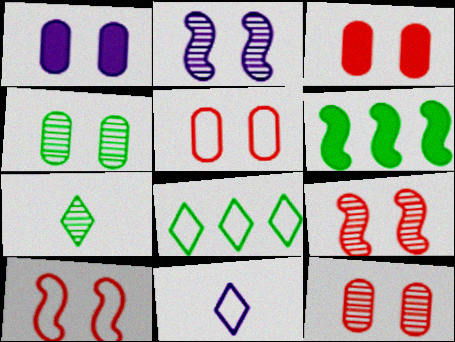[[1, 4, 5], 
[3, 5, 12], 
[6, 11, 12]]